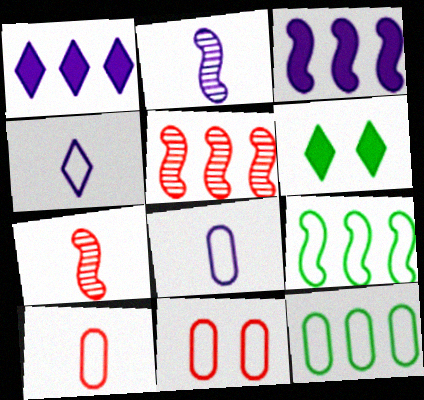[[1, 5, 12], 
[3, 5, 9], 
[4, 9, 11], 
[5, 6, 8], 
[8, 11, 12]]